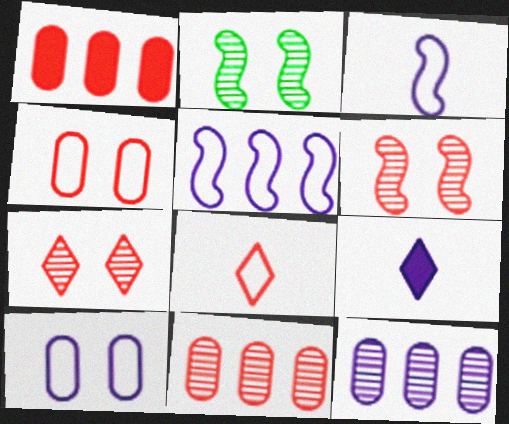[[1, 6, 8]]